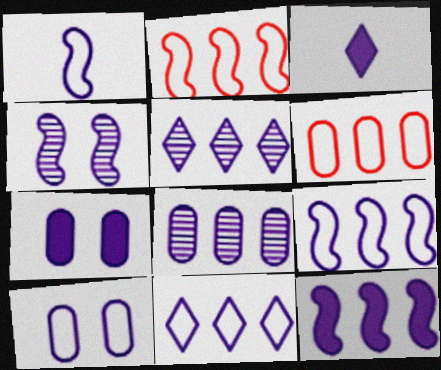[[1, 4, 12], 
[1, 5, 7], 
[1, 10, 11], 
[3, 7, 12], 
[8, 11, 12]]